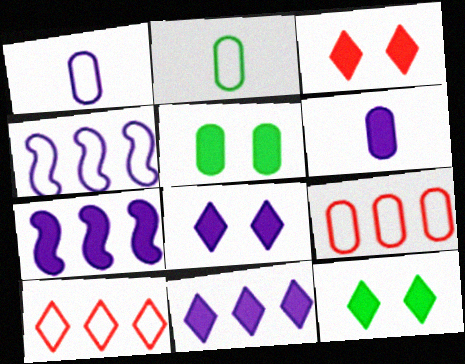[[3, 8, 12], 
[6, 7, 8]]